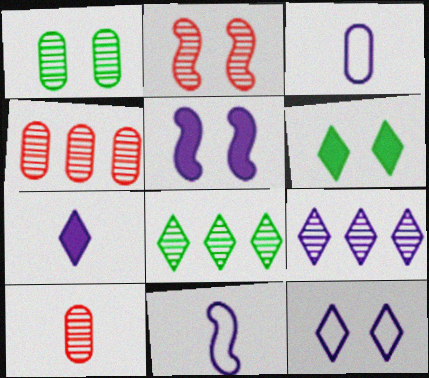[[3, 5, 9], 
[4, 6, 11], 
[7, 9, 12]]